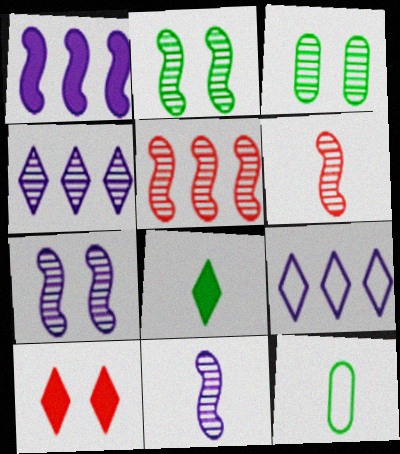[[2, 5, 11], 
[3, 4, 6]]